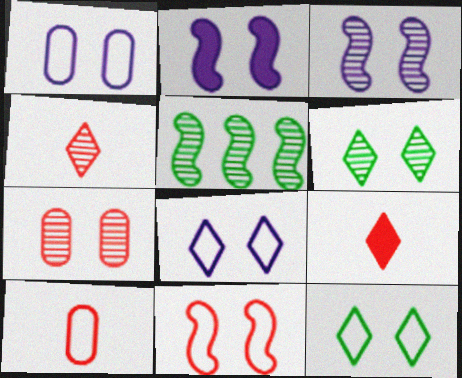[[1, 5, 9], 
[1, 11, 12], 
[2, 7, 12], 
[3, 6, 7]]